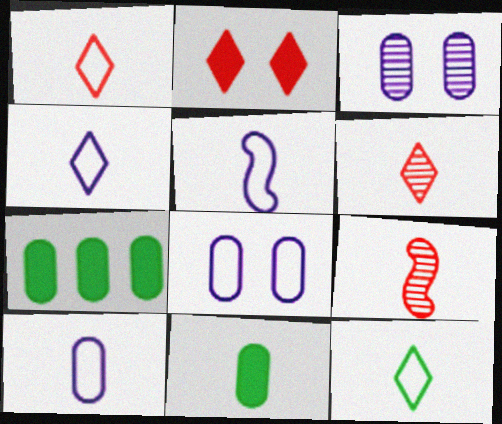[[1, 4, 12], 
[4, 5, 10], 
[4, 9, 11], 
[5, 6, 11]]